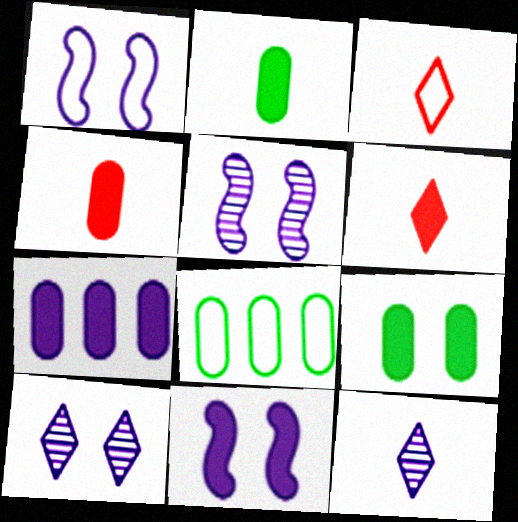[[1, 3, 8], 
[1, 5, 11], 
[1, 7, 12], 
[4, 7, 9], 
[5, 6, 8]]